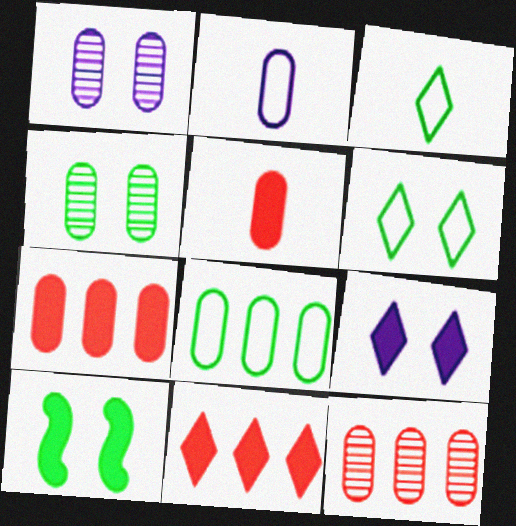[[1, 5, 8], 
[2, 4, 7], 
[4, 6, 10]]